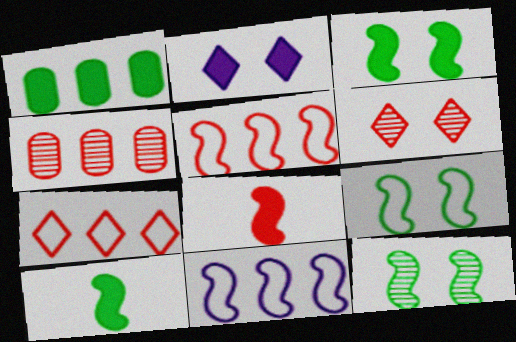[[1, 2, 8], 
[3, 9, 12], 
[8, 11, 12]]